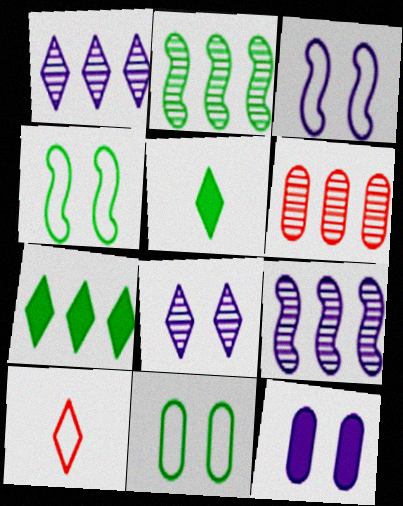[[1, 2, 6], 
[2, 5, 11], 
[2, 10, 12], 
[3, 5, 6], 
[3, 8, 12], 
[7, 8, 10]]